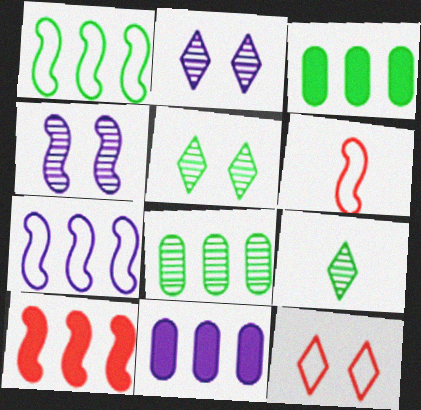[[2, 3, 6], 
[5, 6, 11]]